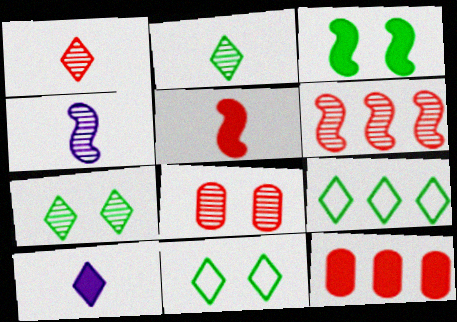[[1, 6, 8], 
[3, 10, 12], 
[4, 11, 12]]